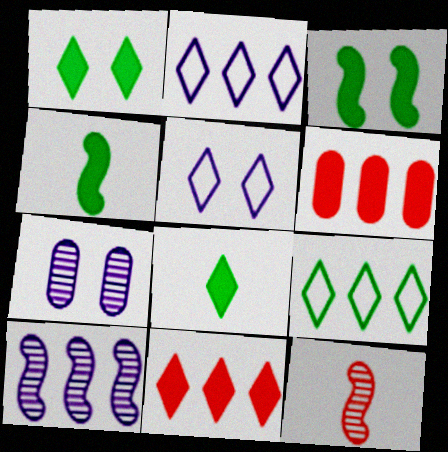[[6, 9, 10]]